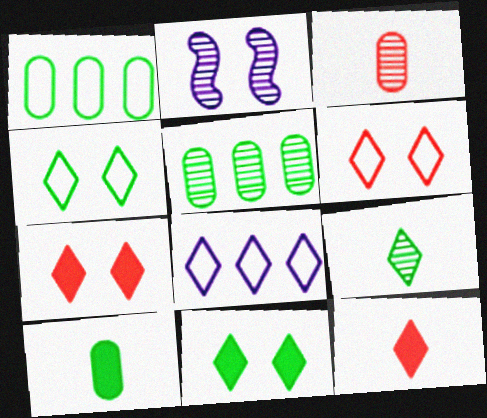[[1, 2, 12], 
[7, 8, 9]]